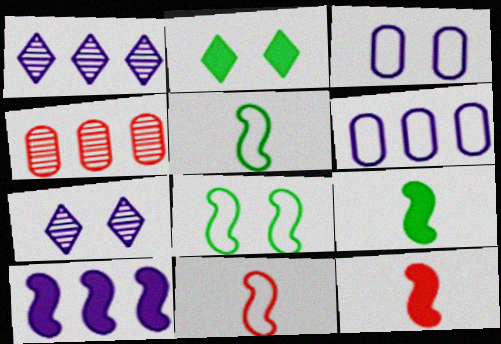[[1, 6, 10]]